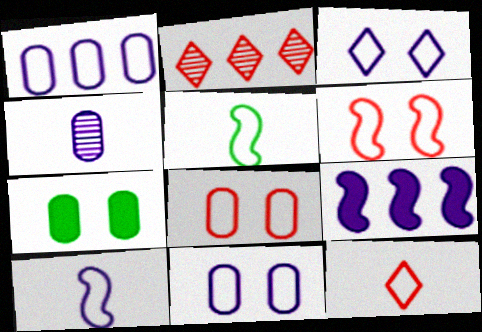[[1, 3, 10], 
[2, 7, 10], 
[3, 4, 9]]